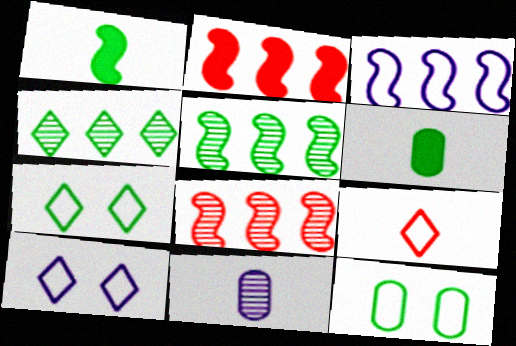[[1, 4, 12], 
[1, 9, 11], 
[2, 3, 5], 
[2, 7, 11], 
[3, 9, 12], 
[5, 6, 7], 
[6, 8, 10]]